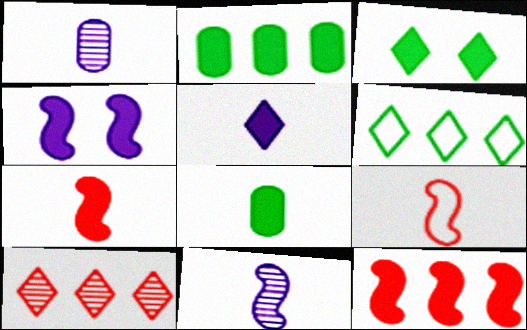[[5, 7, 8]]